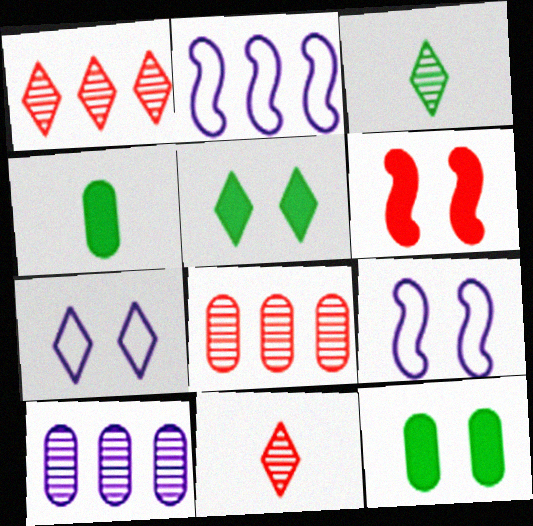[[1, 4, 9], 
[2, 11, 12]]